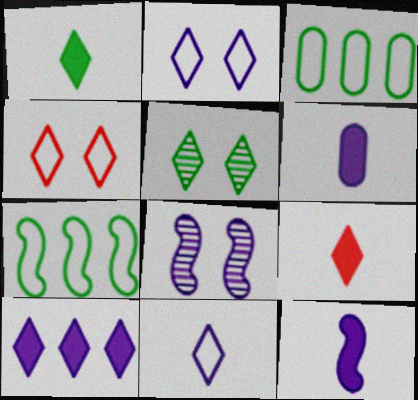[[3, 8, 9]]